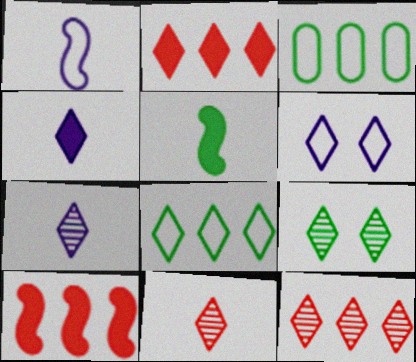[[3, 5, 9], 
[7, 9, 12]]